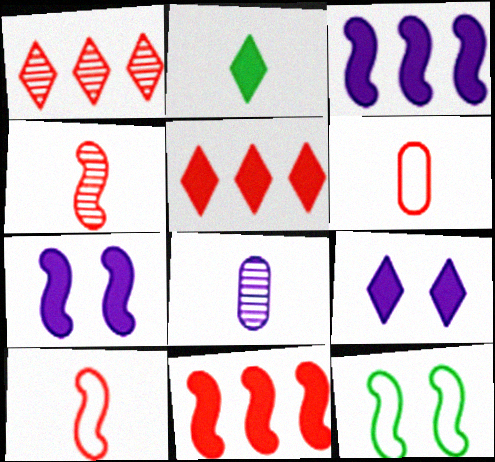[[2, 5, 9], 
[2, 8, 10], 
[3, 4, 12], 
[5, 8, 12]]